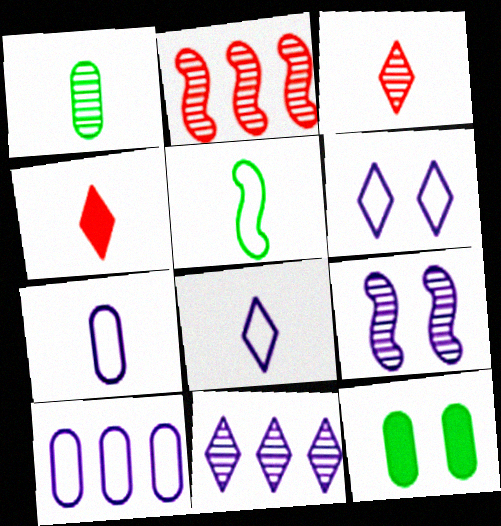[[2, 8, 12]]